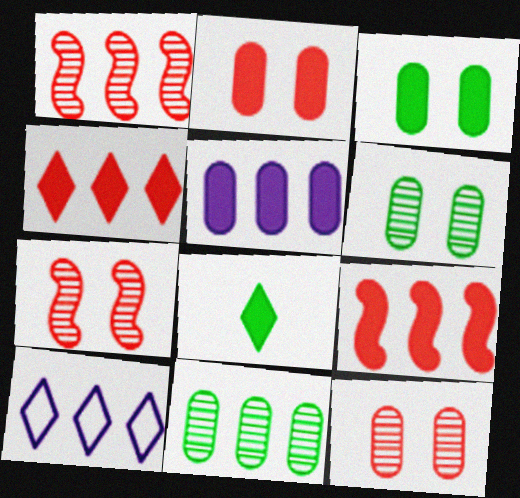[[9, 10, 11]]